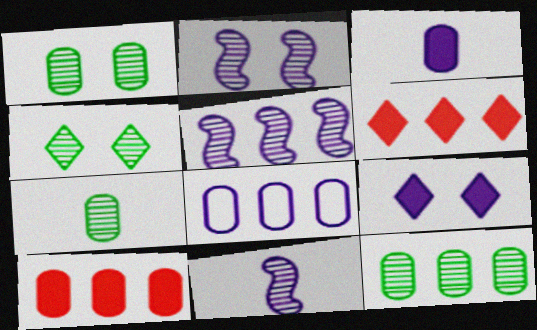[[1, 7, 12], 
[2, 5, 11], 
[8, 9, 11], 
[8, 10, 12]]